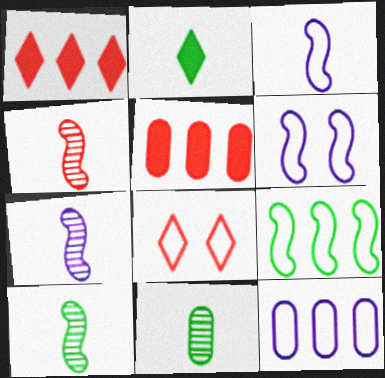[[1, 6, 11], 
[4, 5, 8], 
[4, 7, 10]]